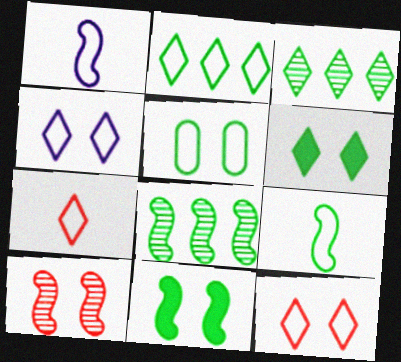[[2, 4, 7], 
[2, 5, 9], 
[8, 9, 11]]